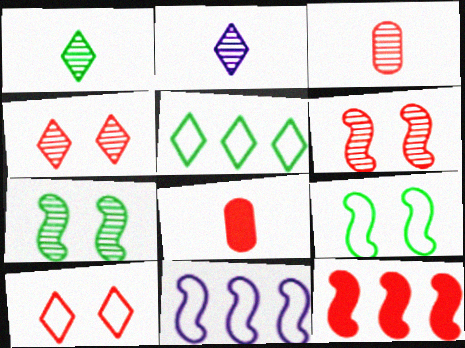[[3, 10, 12]]